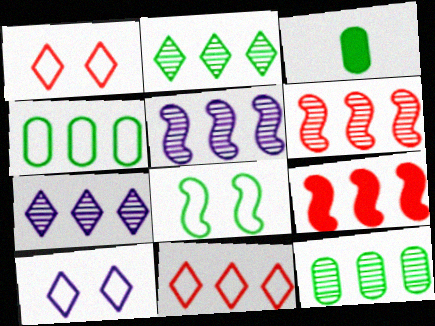[[1, 3, 5], 
[2, 3, 8], 
[3, 6, 10], 
[4, 7, 9], 
[6, 7, 12]]